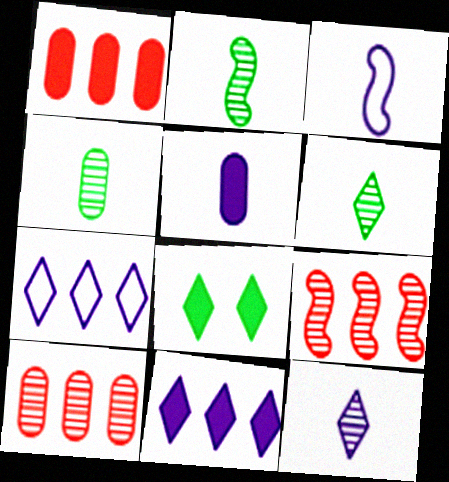[[2, 4, 6], 
[3, 5, 12], 
[3, 8, 10]]